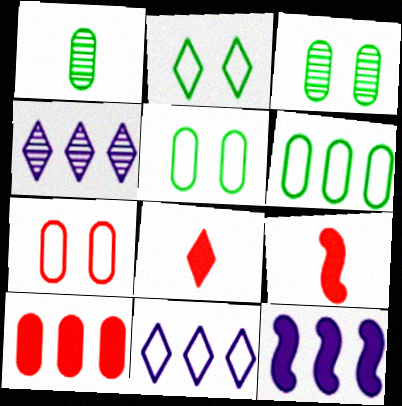[[2, 4, 8], 
[3, 9, 11], 
[4, 5, 9]]